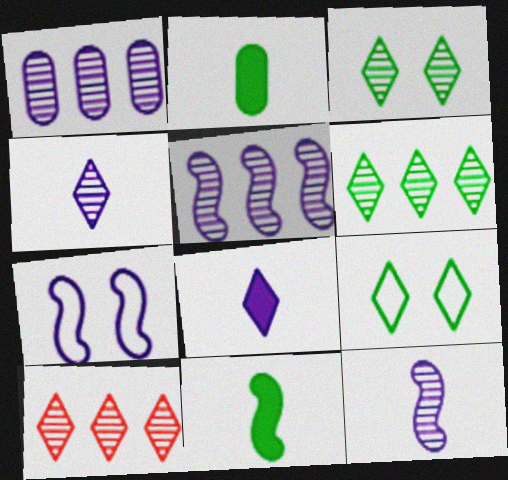[[1, 7, 8], 
[2, 7, 10], 
[3, 4, 10], 
[8, 9, 10]]